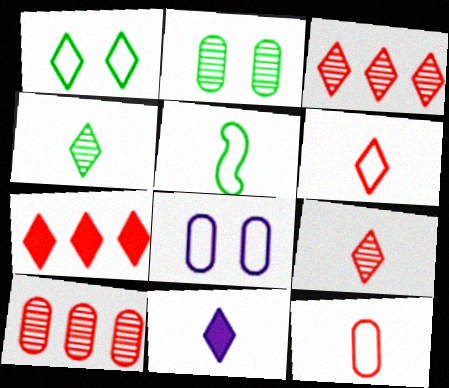[[1, 3, 11], 
[4, 6, 11]]